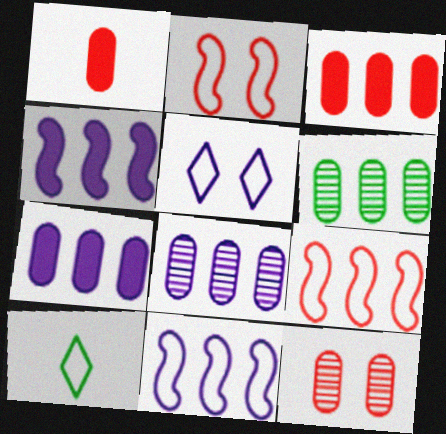[[4, 10, 12]]